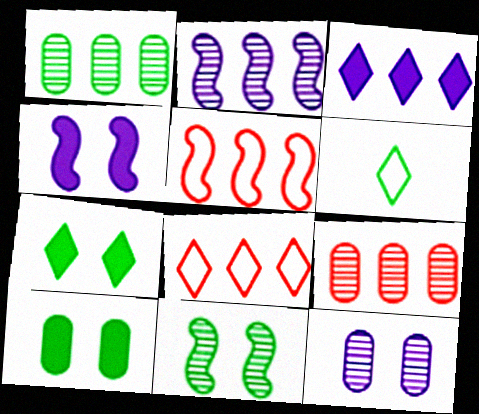[[1, 3, 5], 
[4, 6, 9]]